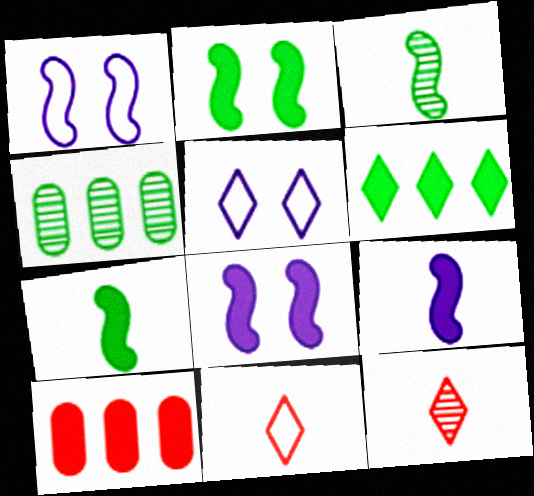[[3, 5, 10], 
[4, 8, 11], 
[5, 6, 12]]